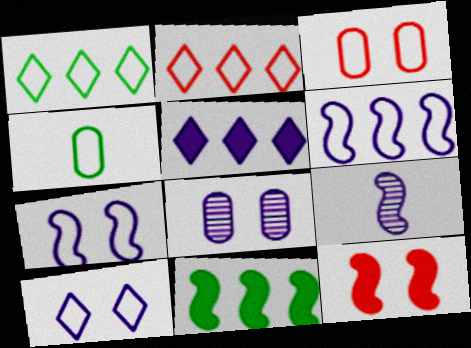[[2, 4, 7]]